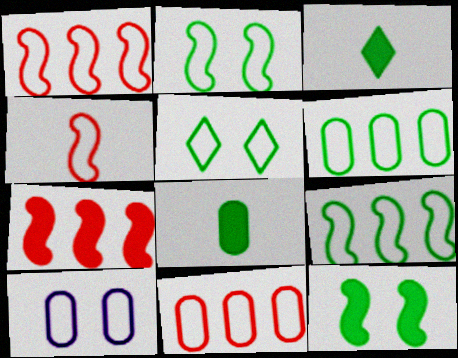[]